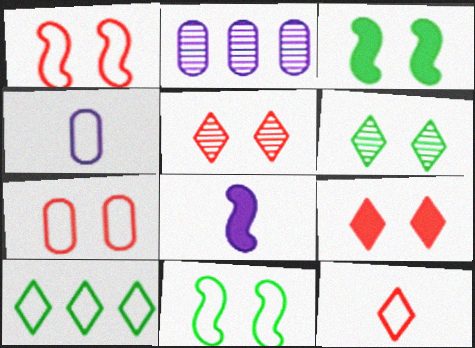[[1, 4, 10], 
[2, 3, 12]]